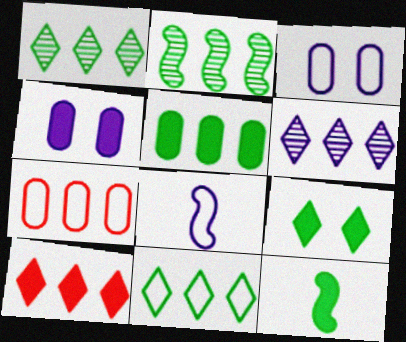[[2, 5, 11], 
[4, 6, 8], 
[4, 10, 12], 
[5, 9, 12], 
[6, 10, 11]]